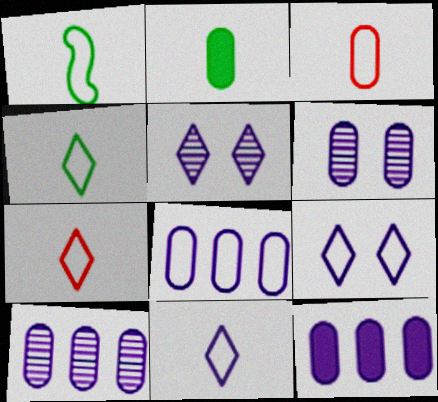[[1, 3, 11], 
[4, 7, 11], 
[8, 10, 12]]